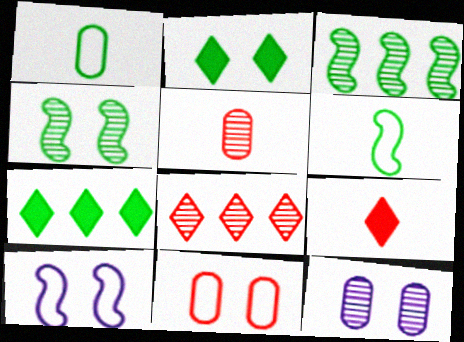[[1, 2, 3], 
[1, 4, 7], 
[5, 7, 10]]